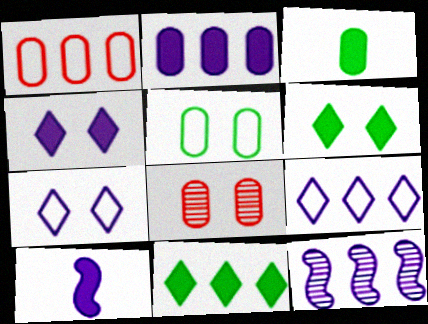[[1, 11, 12], 
[2, 4, 10], 
[2, 9, 12]]